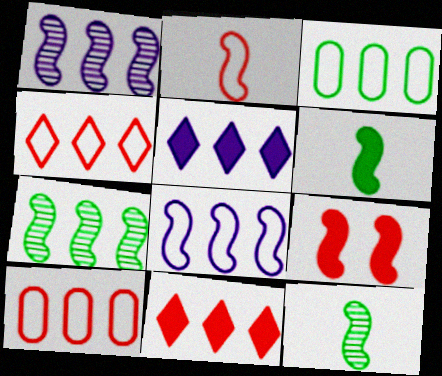[[1, 3, 11], 
[3, 4, 8], 
[5, 7, 10], 
[8, 9, 12]]